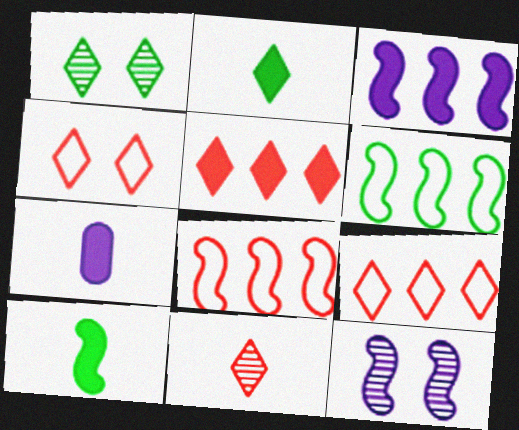[[1, 7, 8], 
[4, 5, 11], 
[8, 10, 12]]